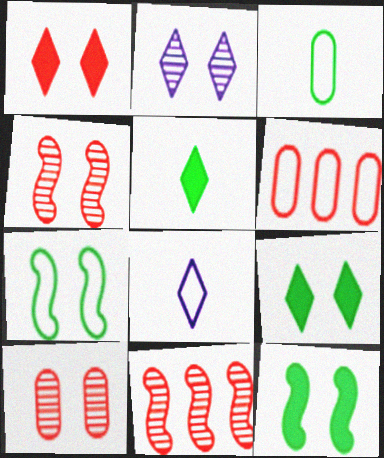[[6, 7, 8]]